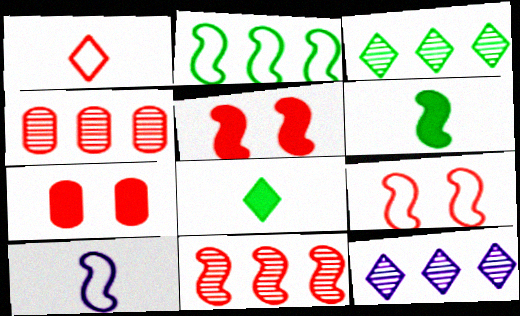[[1, 4, 5], 
[1, 7, 11], 
[2, 9, 10], 
[3, 7, 10]]